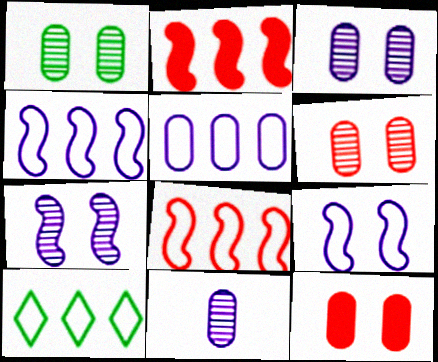[[1, 3, 6], 
[5, 8, 10]]